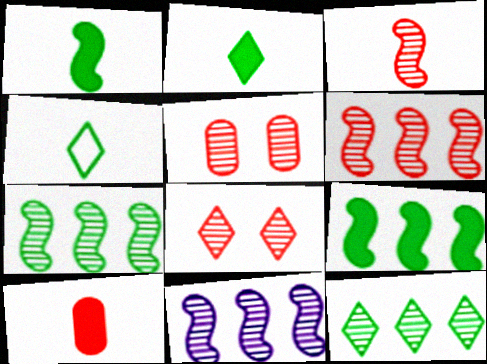[[6, 7, 11]]